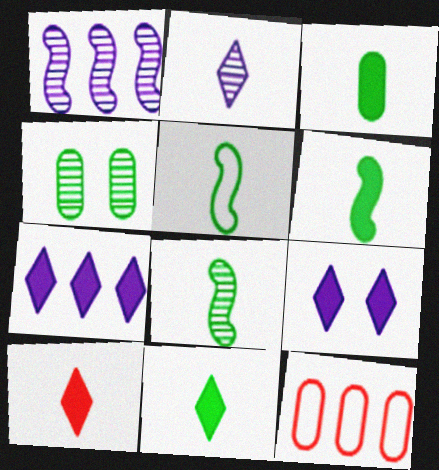[[3, 6, 11], 
[5, 6, 8], 
[8, 9, 12]]